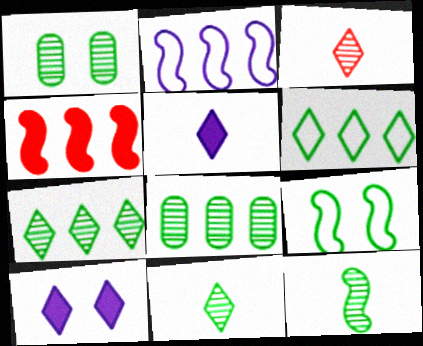[[1, 7, 12], 
[3, 6, 10]]